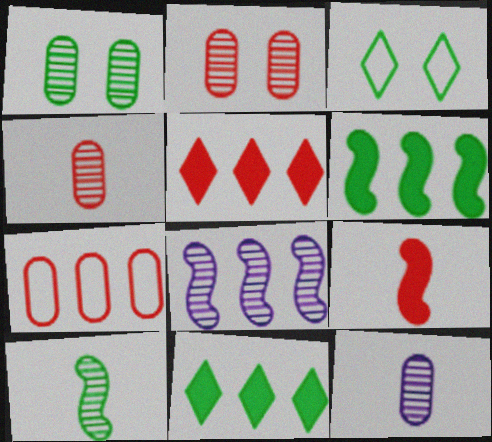[[7, 8, 11]]